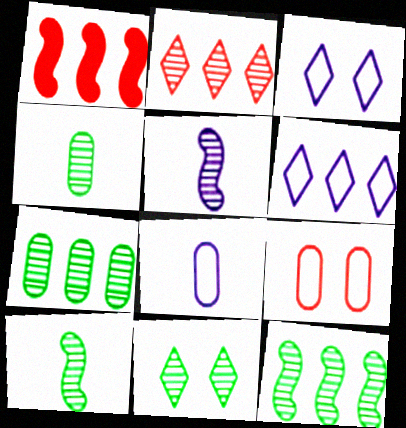[[1, 3, 4], 
[1, 6, 7], 
[1, 8, 11], 
[4, 11, 12], 
[7, 10, 11]]